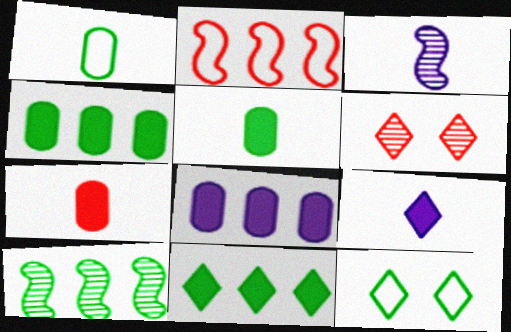[[2, 6, 7], 
[5, 10, 12]]